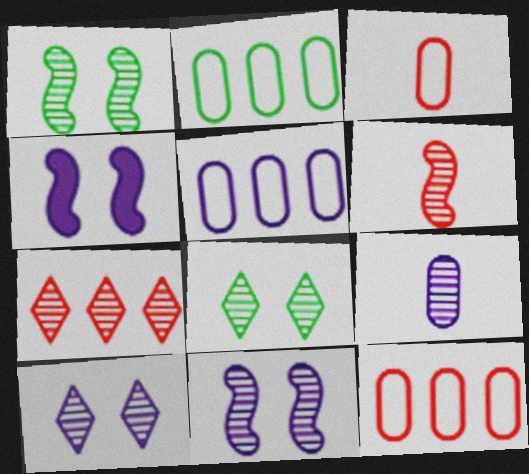[[1, 7, 9], 
[2, 5, 12]]